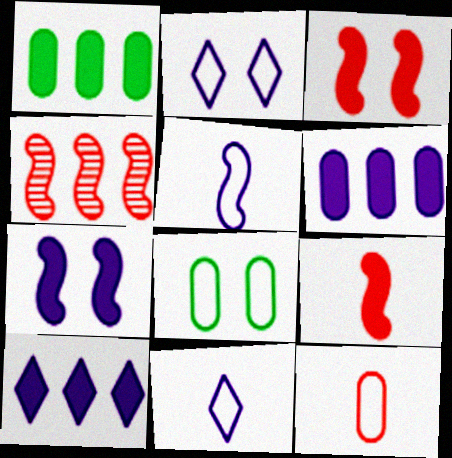[]